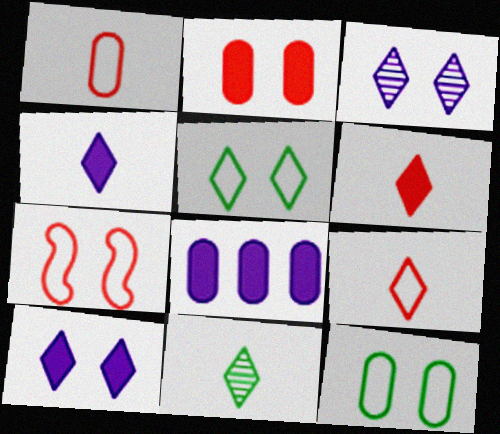[[4, 9, 11], 
[7, 8, 11]]